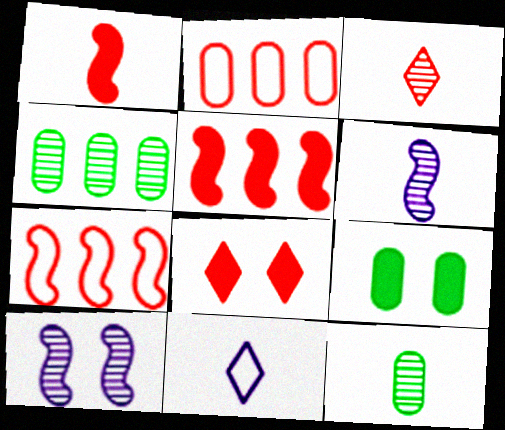[[1, 11, 12], 
[3, 4, 10], 
[3, 6, 12]]